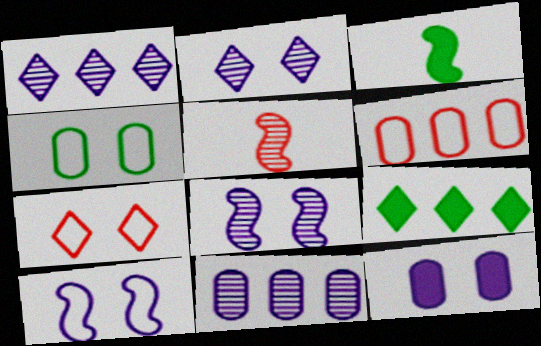[[2, 3, 6], 
[2, 10, 12], 
[3, 7, 11], 
[4, 7, 10]]